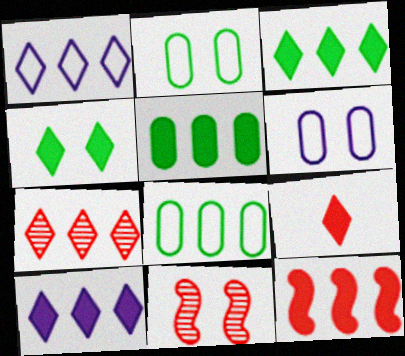[[1, 3, 7], 
[4, 6, 11], 
[4, 9, 10], 
[5, 10, 12]]